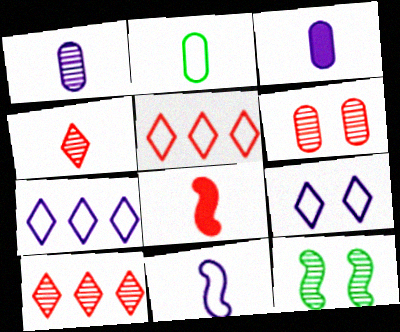[[1, 10, 12], 
[3, 5, 12], 
[5, 6, 8]]